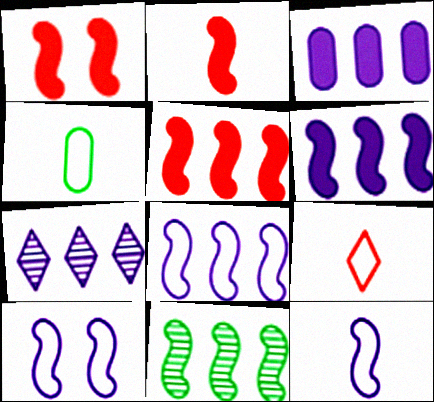[[1, 2, 5], 
[1, 4, 7], 
[1, 11, 12], 
[2, 10, 11], 
[3, 7, 8], 
[4, 9, 12], 
[5, 8, 11], 
[8, 10, 12]]